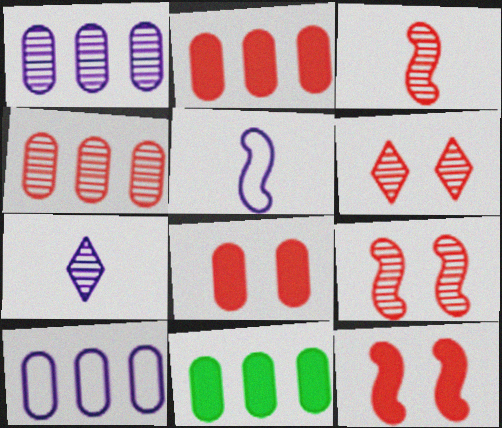[[3, 4, 6], 
[4, 10, 11], 
[5, 6, 11]]